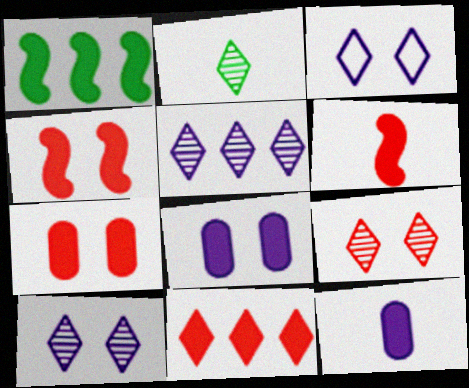[[2, 3, 11], 
[2, 5, 9], 
[6, 7, 11]]